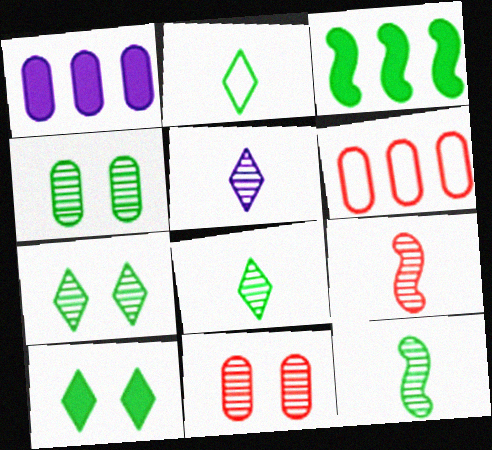[[2, 3, 4]]